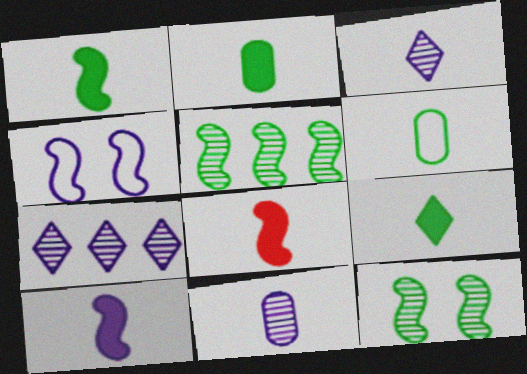[[1, 2, 9], 
[1, 8, 10], 
[3, 6, 8], 
[4, 5, 8]]